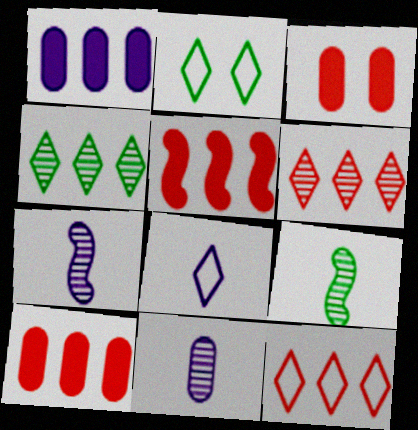[[2, 5, 11], 
[2, 7, 10], 
[2, 8, 12]]